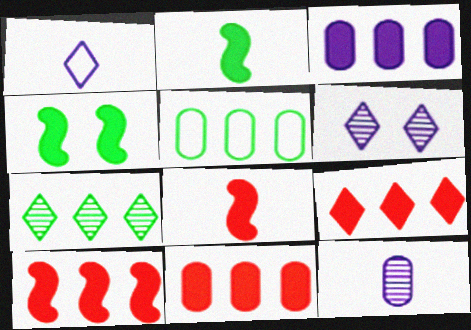[[5, 6, 8], 
[9, 10, 11]]